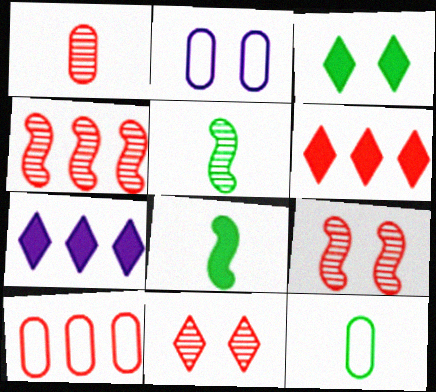[[1, 4, 11], 
[2, 3, 9], 
[2, 5, 6], 
[2, 10, 12], 
[4, 6, 10], 
[7, 9, 12]]